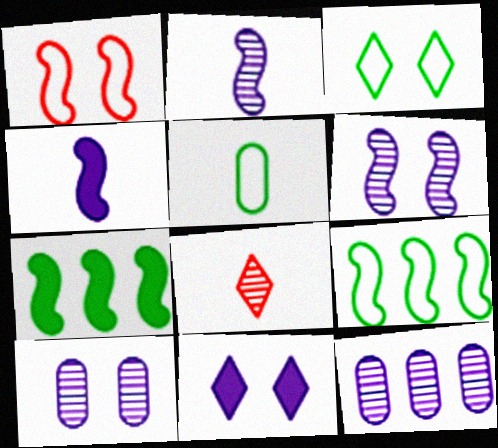[[1, 2, 7], 
[3, 5, 9], 
[4, 5, 8]]